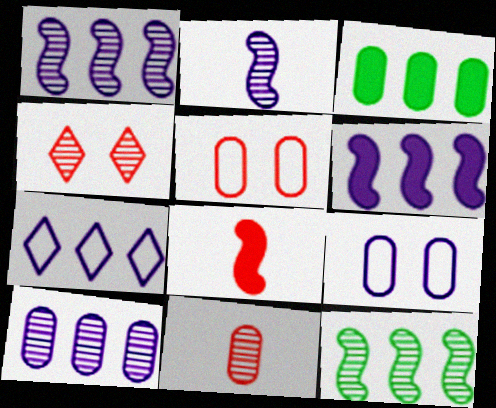[[3, 9, 11], 
[6, 7, 10]]